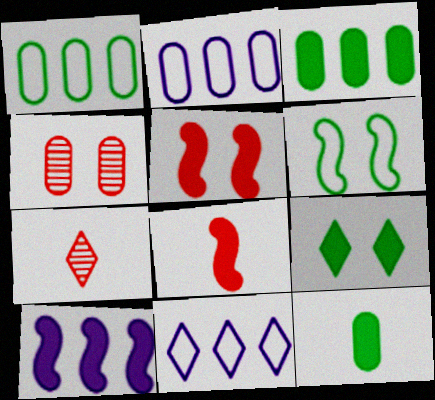[[2, 4, 12], 
[7, 9, 11]]